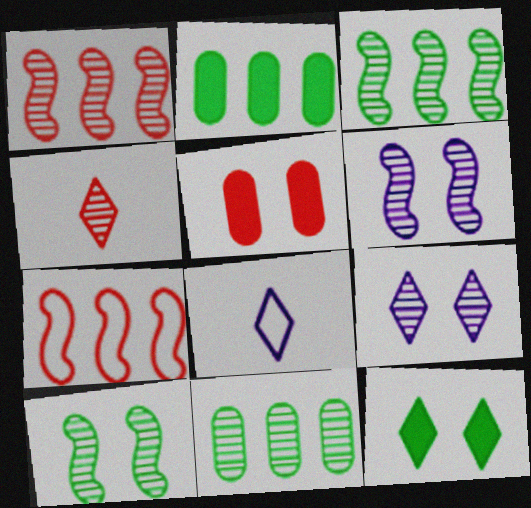[[3, 5, 8], 
[4, 5, 7], 
[4, 6, 11]]